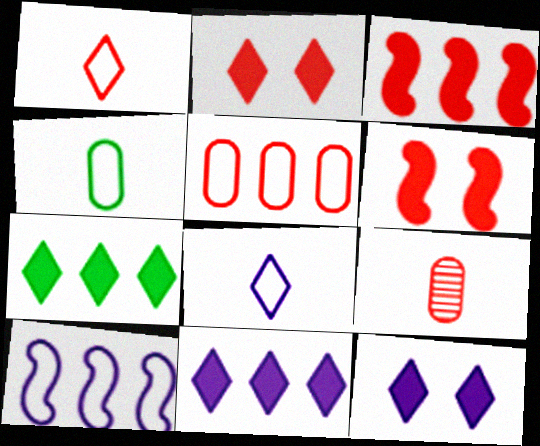[]